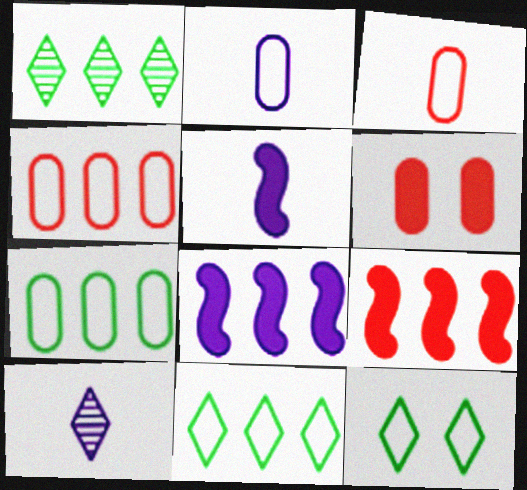[[1, 4, 8], 
[2, 5, 10]]